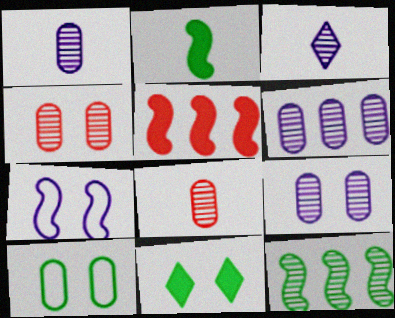[[1, 6, 9], 
[3, 4, 12], 
[3, 5, 10], 
[4, 7, 11]]